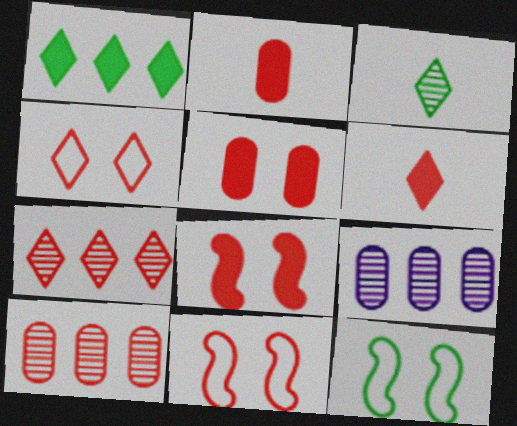[[2, 7, 11], 
[4, 6, 7], 
[6, 9, 12], 
[6, 10, 11]]